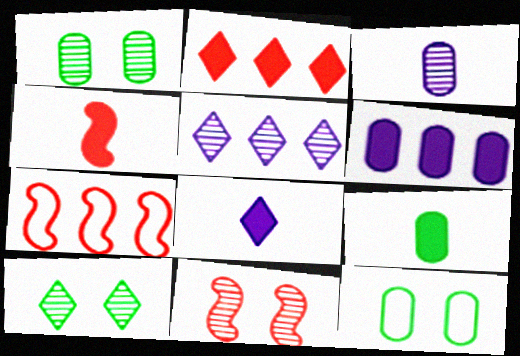[[1, 7, 8], 
[4, 5, 12], 
[4, 7, 11], 
[4, 8, 9]]